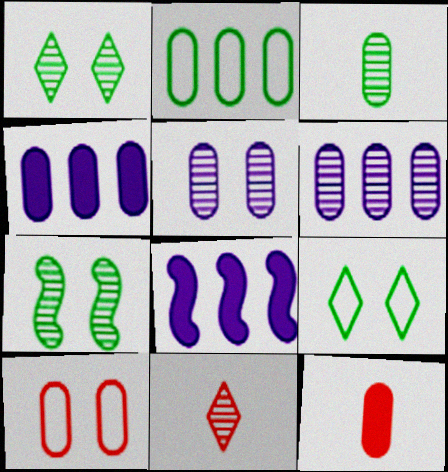[[2, 5, 12], 
[3, 4, 10], 
[6, 7, 11]]